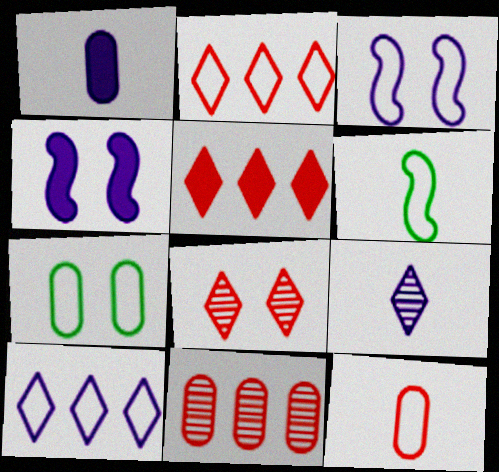[[1, 7, 11], 
[4, 7, 8]]